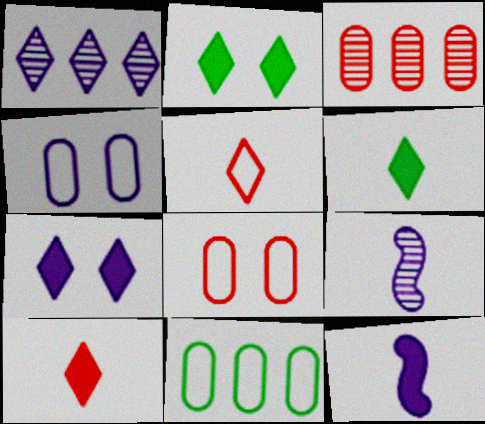[[1, 2, 5], 
[1, 4, 12]]